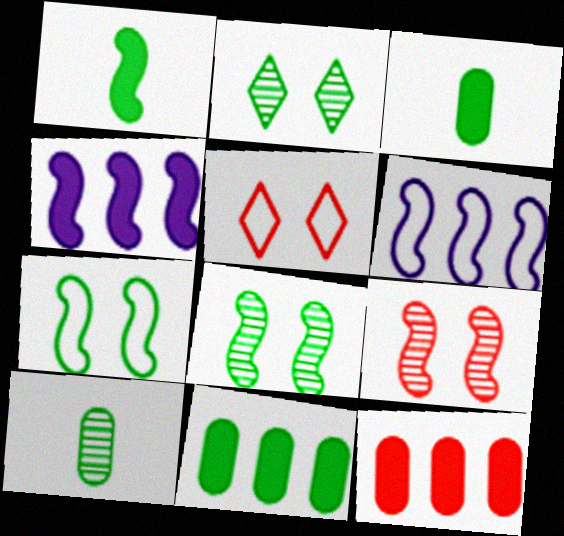[[1, 6, 9], 
[4, 5, 10]]